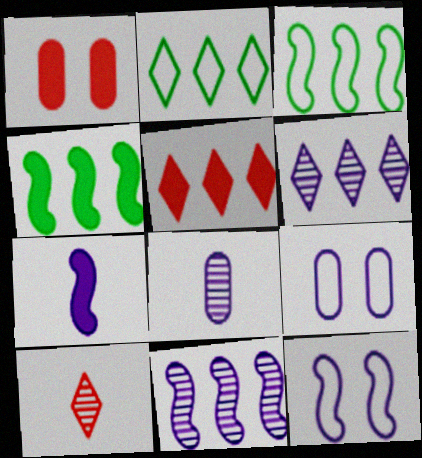[[2, 5, 6], 
[4, 9, 10], 
[6, 7, 9], 
[7, 11, 12]]